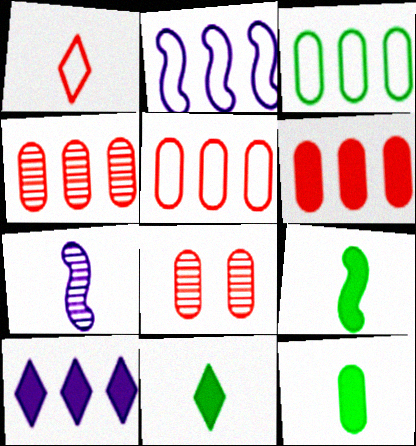[[1, 7, 12], 
[2, 8, 11], 
[4, 5, 6], 
[9, 11, 12]]